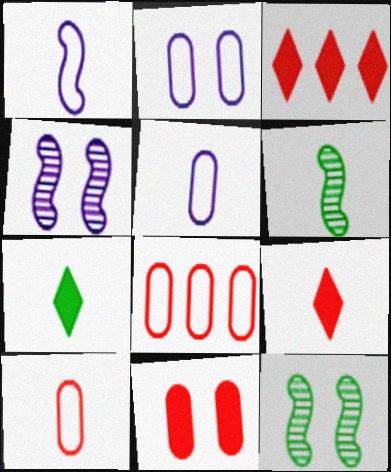[[2, 3, 6], 
[3, 5, 12], 
[4, 7, 8], 
[5, 6, 9]]